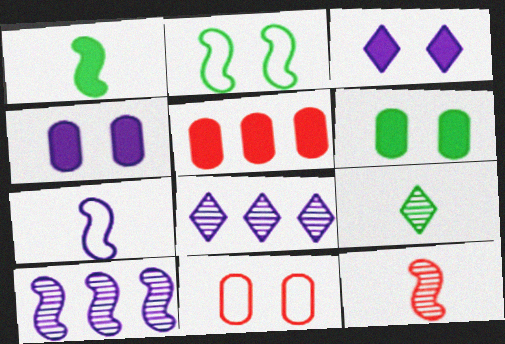[[1, 3, 5], 
[1, 7, 12], 
[1, 8, 11], 
[4, 7, 8]]